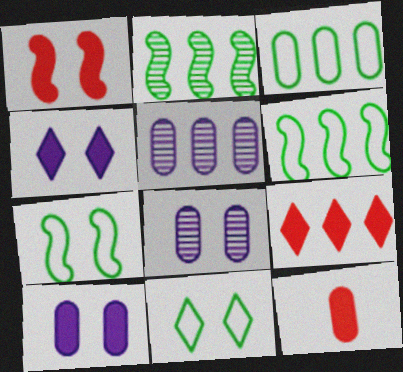[[1, 8, 11], 
[1, 9, 12], 
[3, 8, 12], 
[5, 6, 9]]